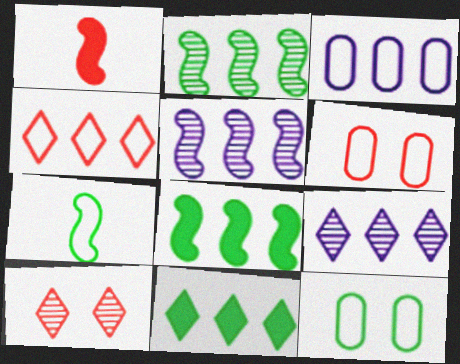[[1, 9, 12], 
[4, 9, 11]]